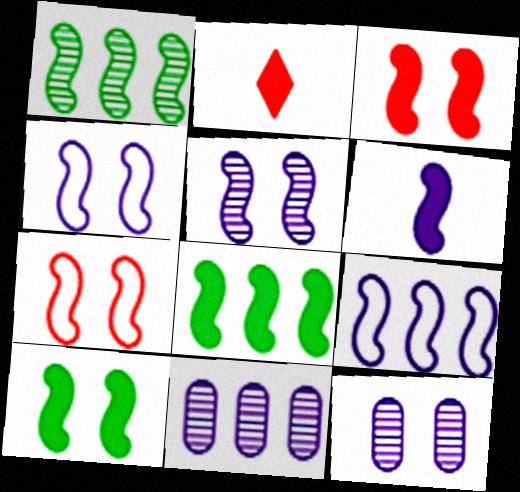[[1, 6, 7], 
[3, 6, 8], 
[5, 6, 9], 
[5, 7, 10]]